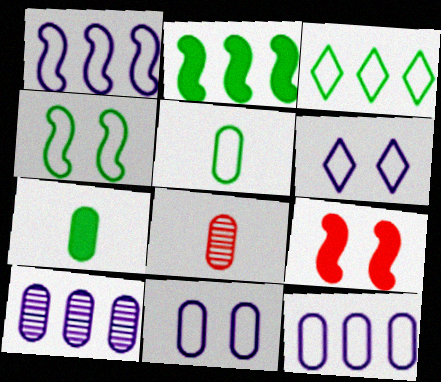[[2, 6, 8], 
[3, 4, 5]]